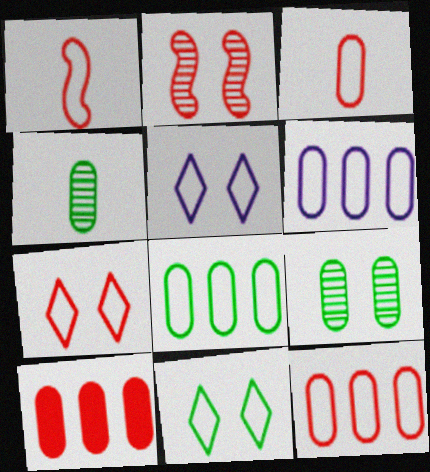[[1, 5, 8], 
[1, 6, 11], 
[1, 7, 12], 
[5, 7, 11], 
[6, 8, 12]]